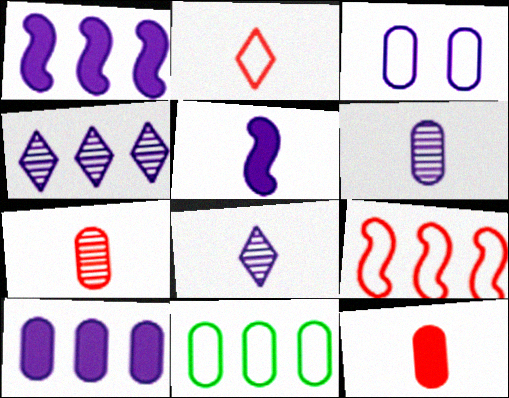[[1, 3, 8], 
[3, 4, 5], 
[3, 6, 10]]